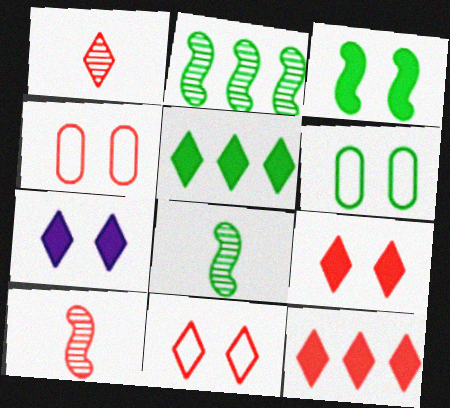[[1, 11, 12], 
[4, 10, 12], 
[5, 6, 8]]